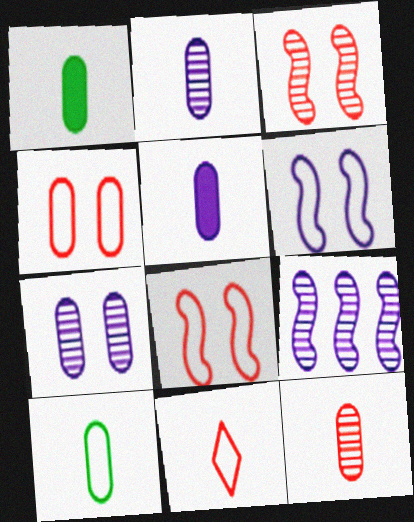[[5, 10, 12]]